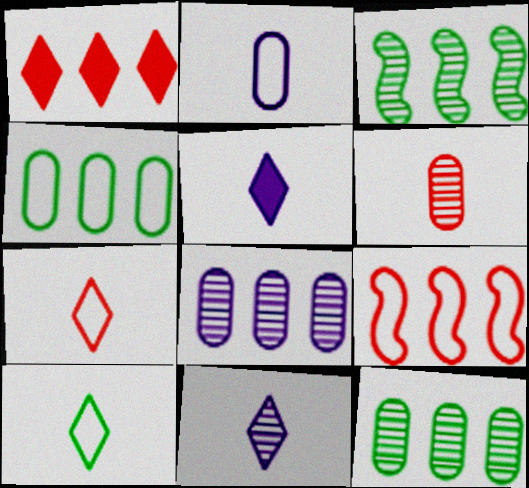[]